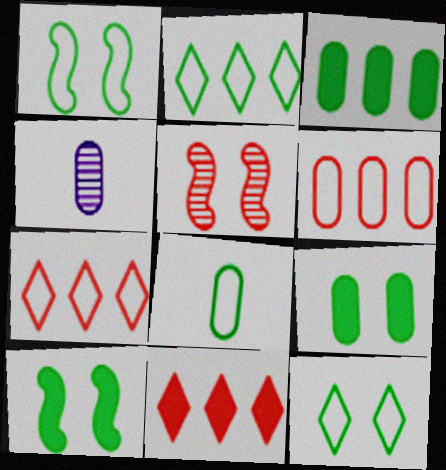[[1, 2, 8], 
[1, 4, 11], 
[4, 6, 9], 
[4, 7, 10]]